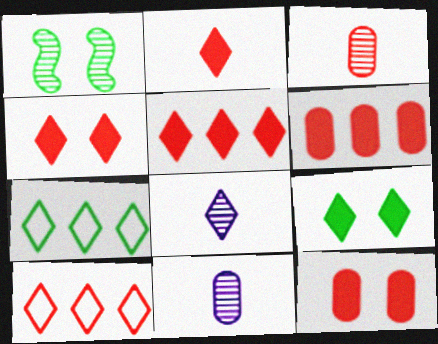[[2, 4, 5], 
[4, 7, 8], 
[8, 9, 10]]